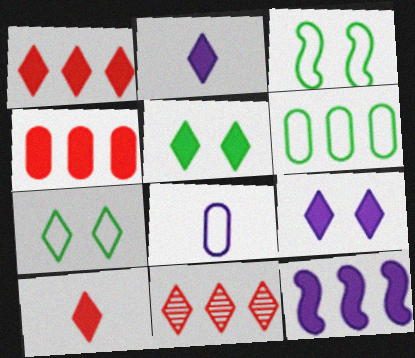[[1, 2, 5], 
[2, 7, 11], 
[6, 11, 12]]